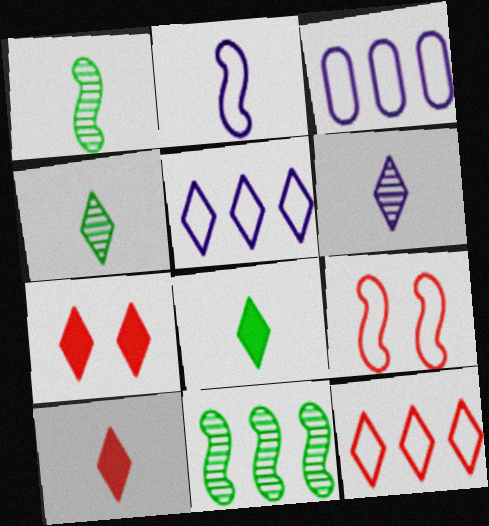[[1, 3, 7], 
[4, 5, 7]]